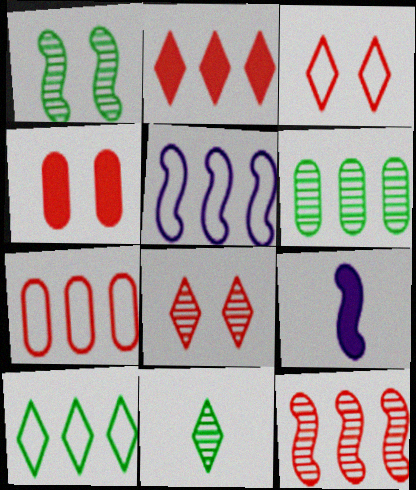[[1, 6, 11], 
[2, 5, 6], 
[2, 7, 12], 
[3, 6, 9], 
[4, 5, 11], 
[5, 7, 10]]